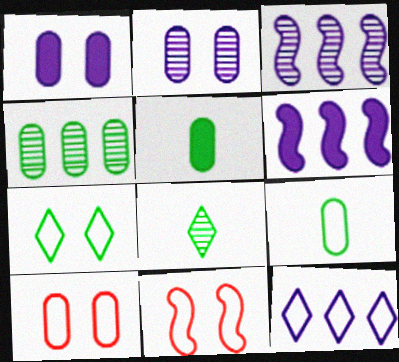[[6, 8, 10], 
[9, 11, 12]]